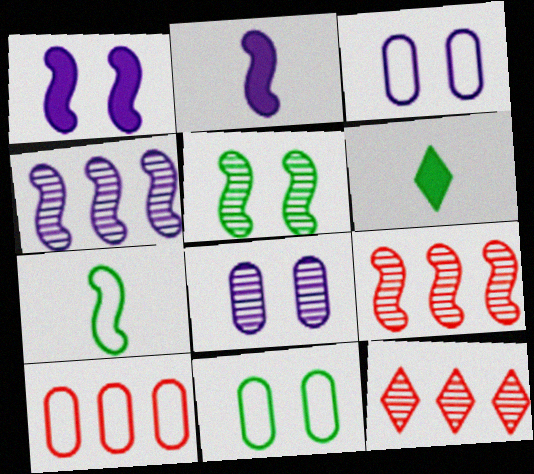[[1, 7, 9], 
[2, 11, 12], 
[3, 6, 9]]